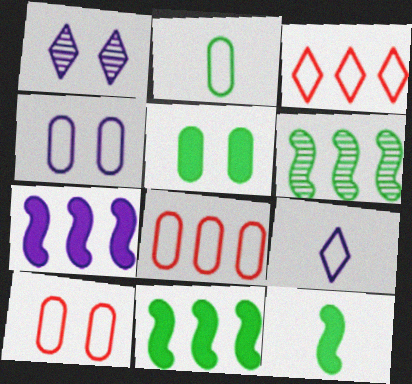[[1, 8, 12], 
[2, 4, 8]]